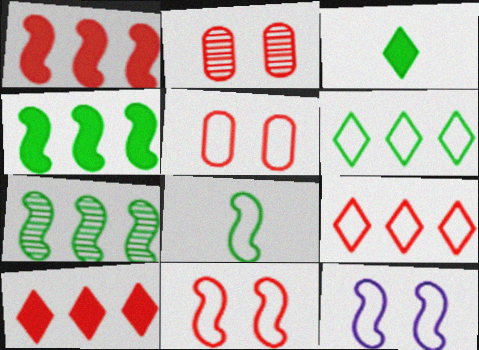[]